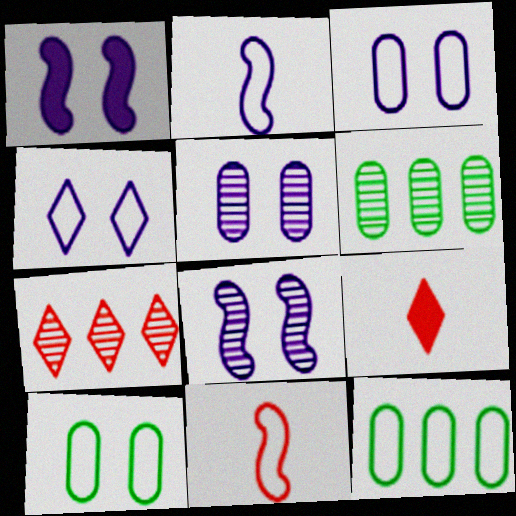[[1, 4, 5], 
[4, 11, 12], 
[8, 9, 12]]